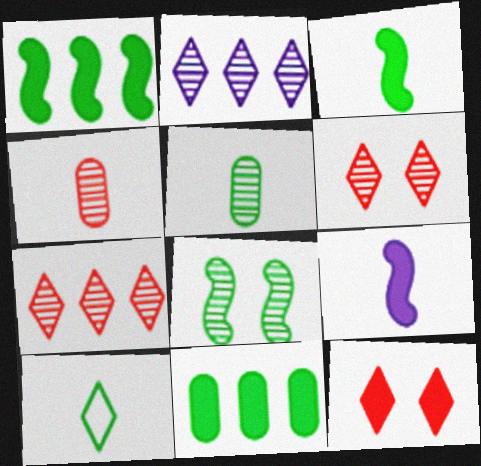[[2, 4, 8], 
[2, 10, 12], 
[3, 5, 10], 
[4, 9, 10], 
[8, 10, 11], 
[9, 11, 12]]